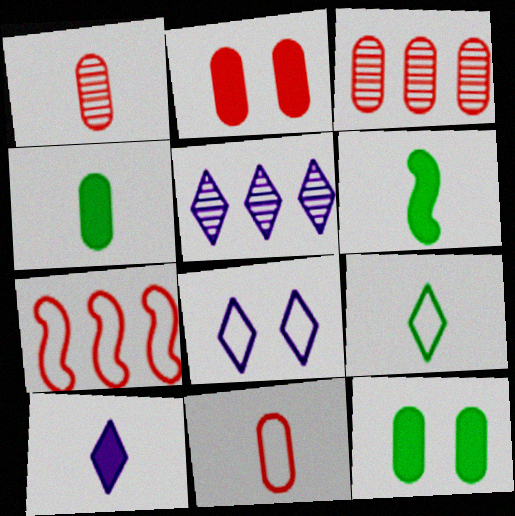[[2, 3, 11], 
[3, 6, 8], 
[5, 8, 10]]